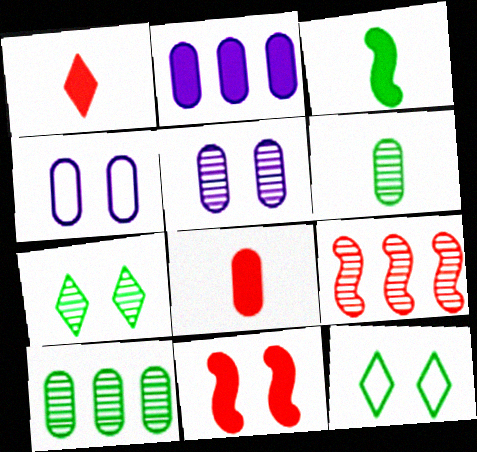[[3, 10, 12], 
[4, 7, 11], 
[4, 8, 10], 
[5, 11, 12]]